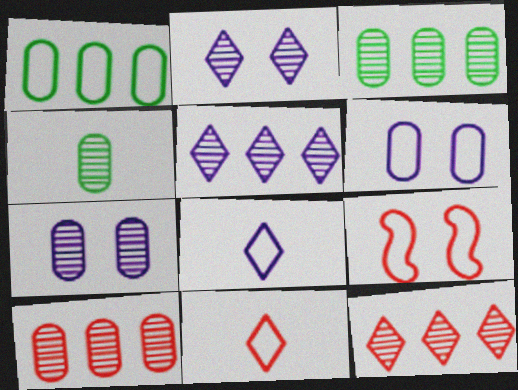[[1, 8, 9], 
[4, 7, 10]]